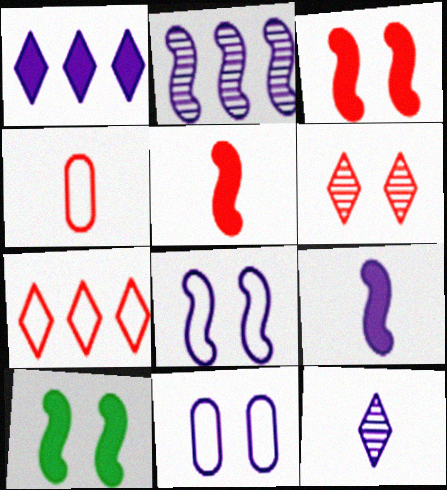[[2, 8, 9], 
[6, 10, 11]]